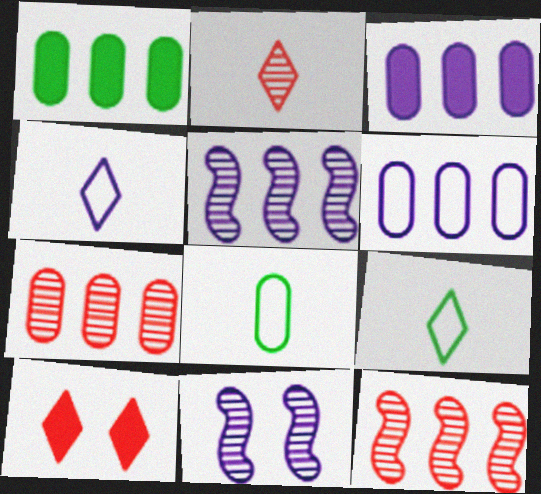[[1, 6, 7], 
[3, 4, 11], 
[5, 8, 10]]